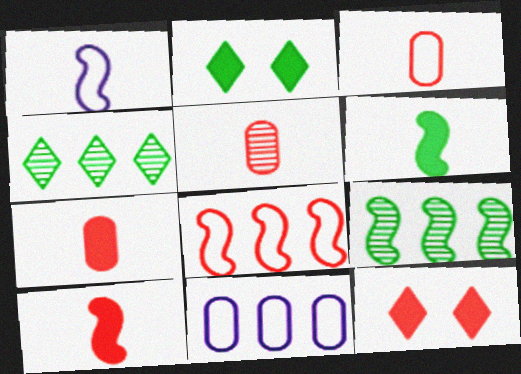[[3, 5, 7], 
[5, 8, 12]]